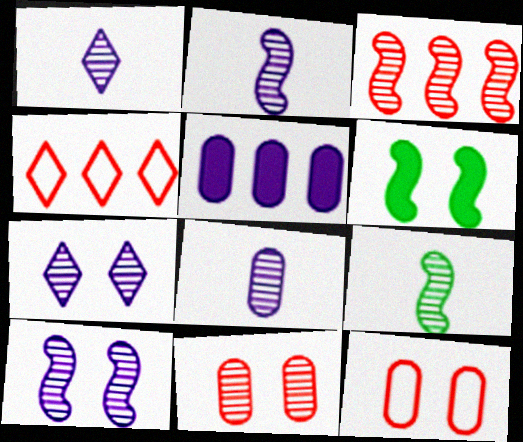[[1, 2, 8], 
[3, 9, 10], 
[4, 6, 8], 
[6, 7, 12]]